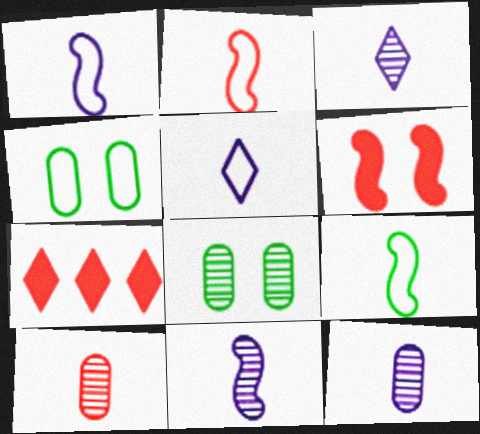[[1, 2, 9], 
[1, 7, 8], 
[3, 11, 12], 
[4, 7, 11]]